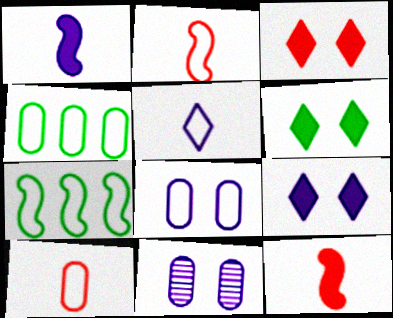[[3, 6, 9], 
[4, 8, 10]]